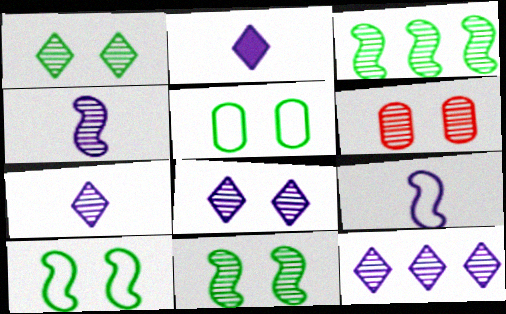[[3, 6, 7], 
[6, 8, 11], 
[7, 8, 12]]